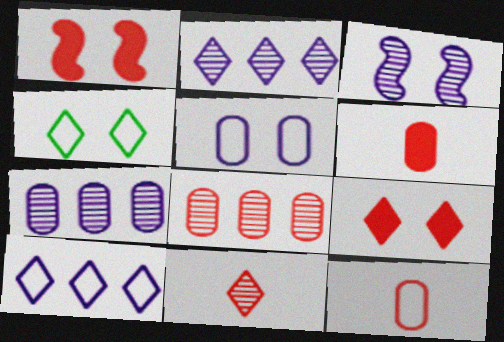[]